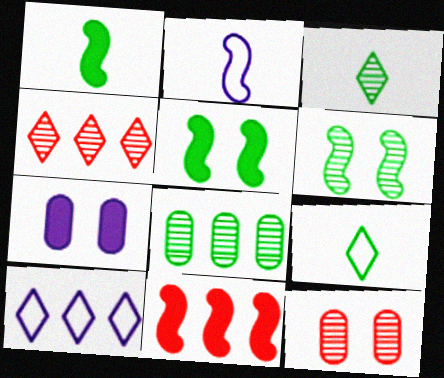[[1, 10, 12], 
[2, 6, 11], 
[3, 6, 8], 
[5, 8, 9], 
[8, 10, 11]]